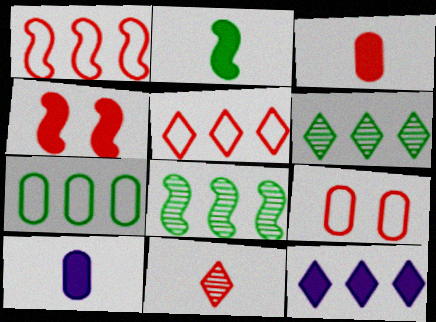[[5, 6, 12]]